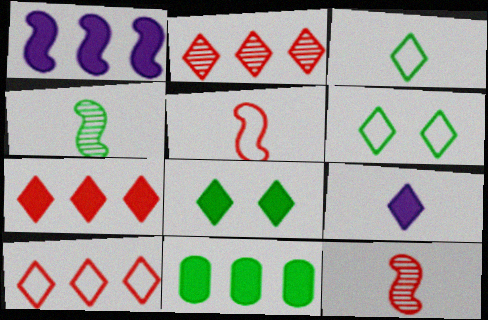[[1, 7, 11], 
[2, 6, 9], 
[2, 7, 10], 
[4, 6, 11], 
[7, 8, 9]]